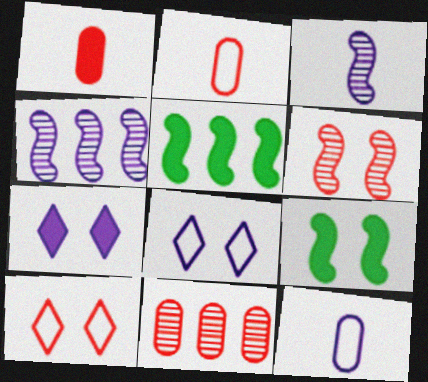[[1, 5, 7], 
[4, 7, 12]]